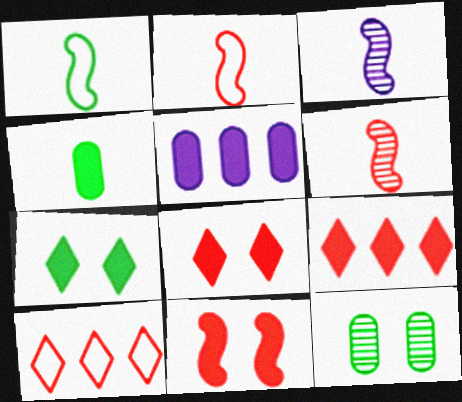[]